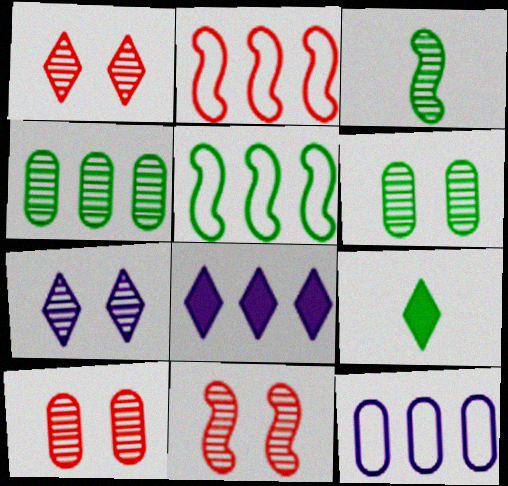[[1, 10, 11], 
[2, 4, 8], 
[5, 6, 9], 
[6, 7, 11], 
[9, 11, 12]]